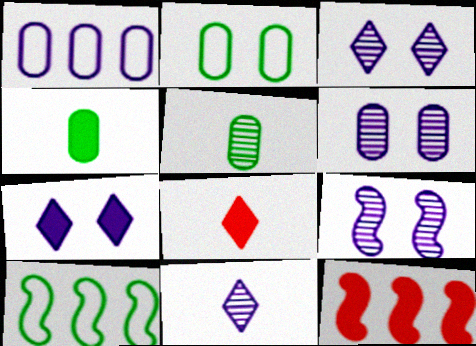[[2, 11, 12], 
[3, 6, 9], 
[4, 7, 12], 
[6, 8, 10]]